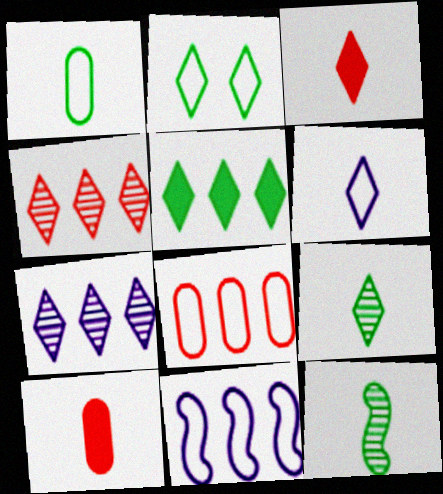[[2, 3, 7], 
[2, 5, 9], 
[3, 6, 9], 
[6, 10, 12]]